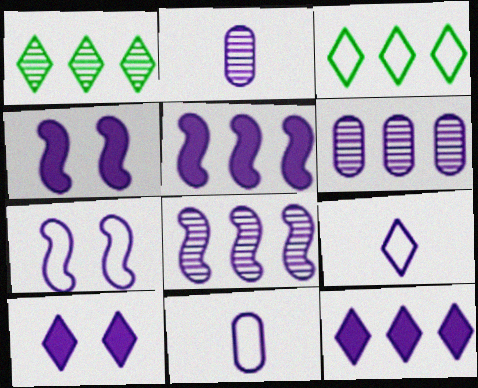[[2, 7, 12], 
[4, 6, 9], 
[8, 10, 11]]